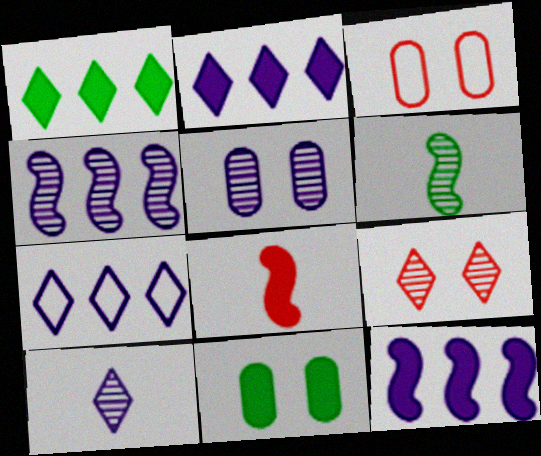[[2, 3, 6], 
[2, 8, 11], 
[3, 5, 11], 
[4, 5, 10]]